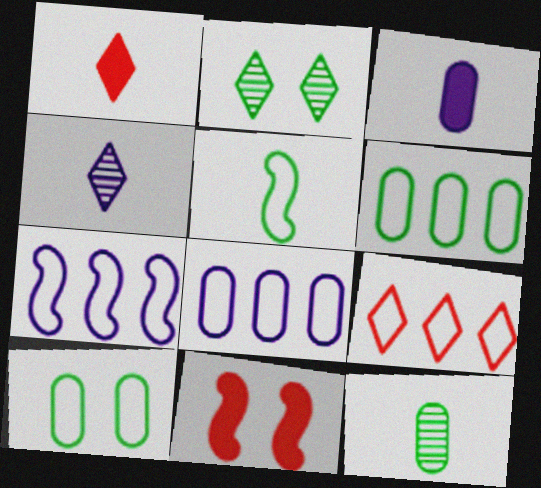[[4, 6, 11], 
[6, 7, 9]]